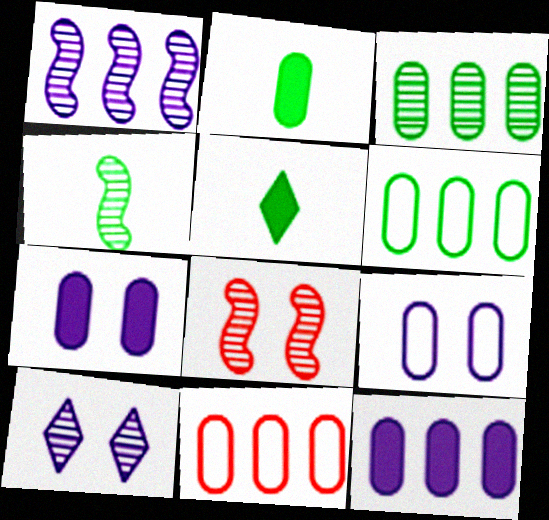[[1, 4, 8], 
[3, 11, 12]]